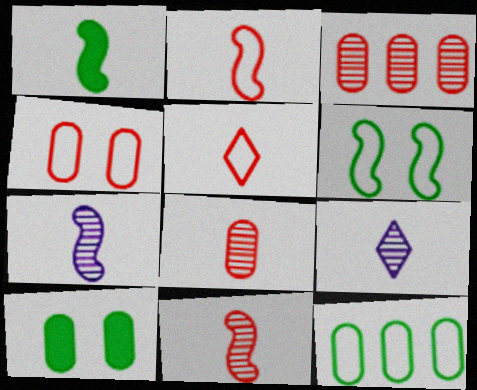[[1, 2, 7]]